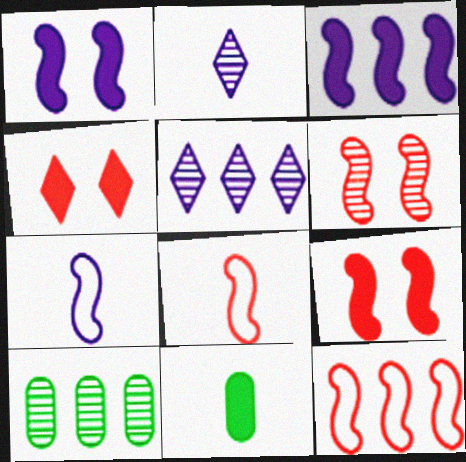[[2, 6, 10], 
[2, 8, 11], 
[3, 4, 11], 
[4, 7, 10]]